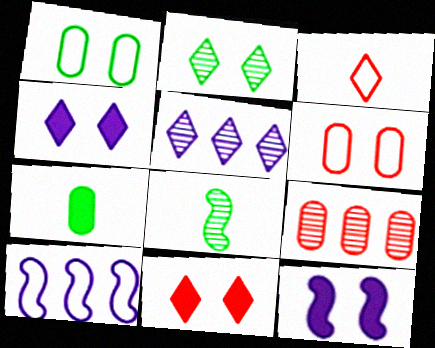[[1, 3, 10], 
[2, 6, 12]]